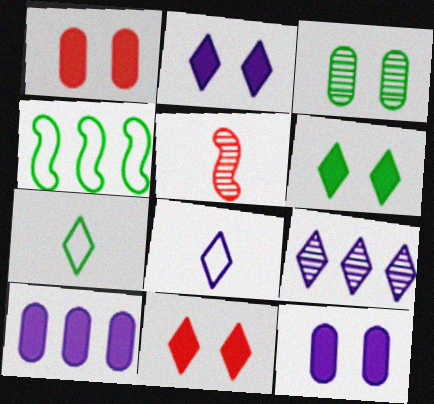[[2, 6, 11], 
[2, 8, 9], 
[3, 5, 9], 
[7, 9, 11]]